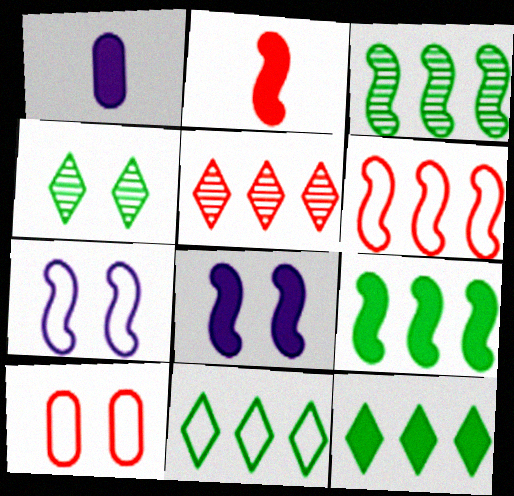[[1, 4, 6], 
[2, 3, 7], 
[2, 5, 10], 
[2, 8, 9], 
[4, 8, 10]]